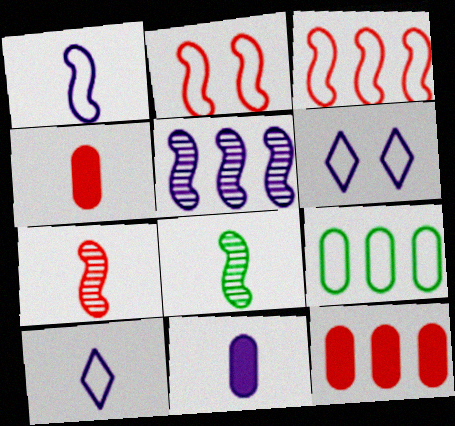[[2, 9, 10], 
[4, 8, 10], 
[5, 6, 11], 
[6, 8, 12]]